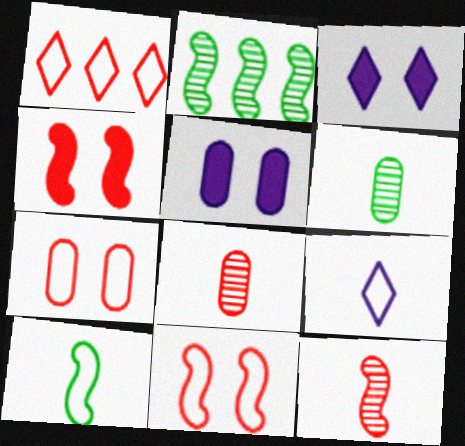[[1, 4, 8]]